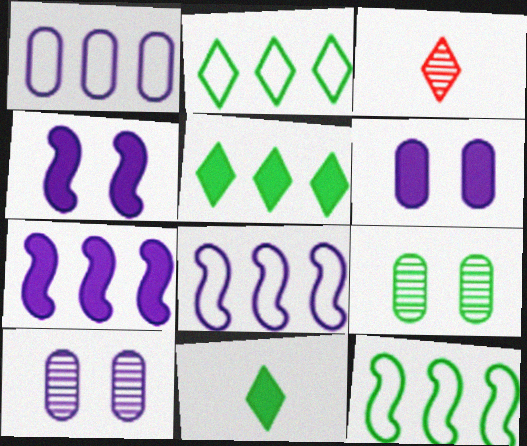[[3, 6, 12], 
[9, 11, 12]]